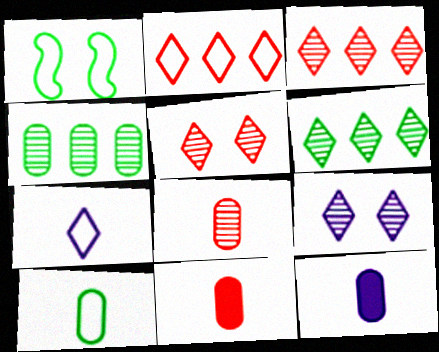[[1, 3, 12], 
[8, 10, 12]]